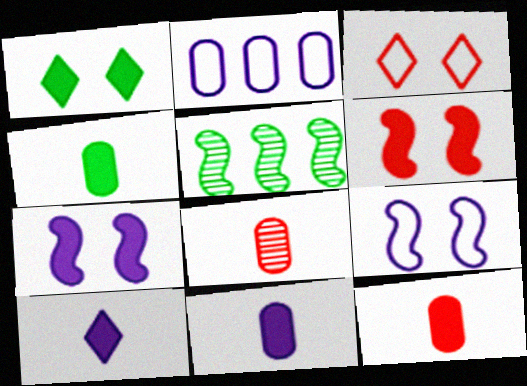[[3, 5, 11], 
[4, 11, 12]]